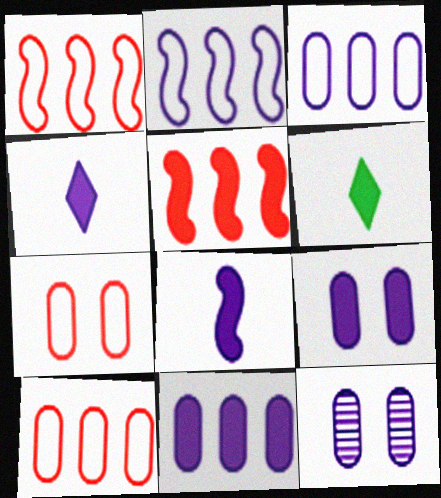[[1, 6, 12], 
[2, 4, 12], 
[5, 6, 9]]